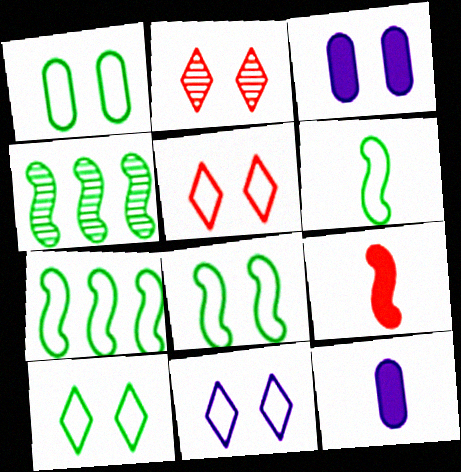[[1, 8, 10], 
[2, 3, 8], 
[2, 7, 12], 
[4, 5, 12], 
[5, 10, 11], 
[6, 7, 8]]